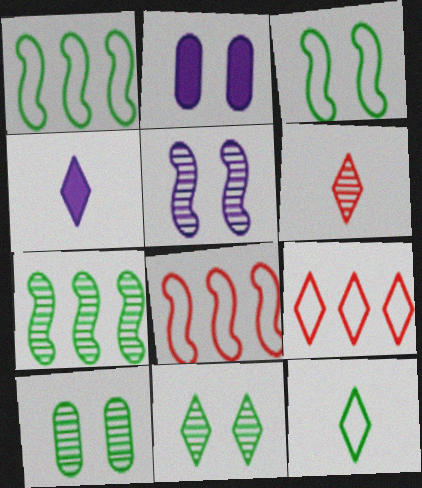[[1, 2, 6], 
[4, 6, 12], 
[4, 8, 10], 
[4, 9, 11]]